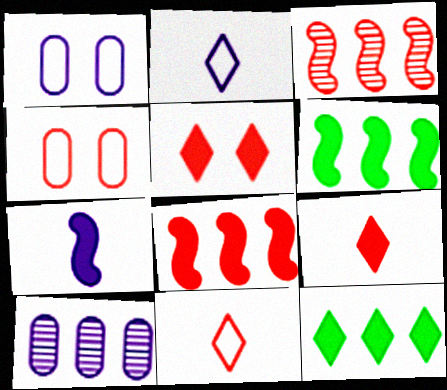[[3, 4, 9]]